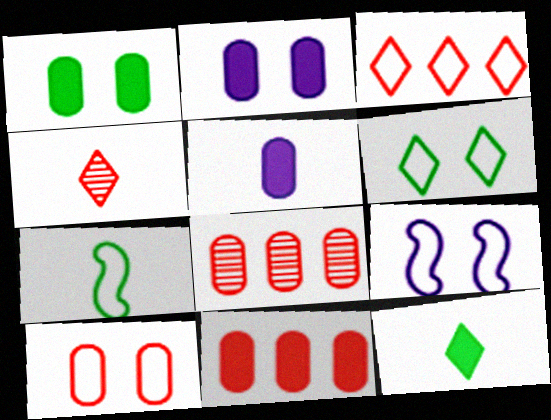[[1, 5, 11], 
[4, 5, 7], 
[6, 9, 10], 
[8, 9, 12]]